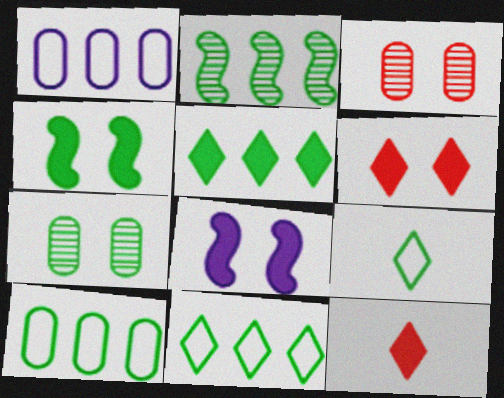[[2, 5, 10]]